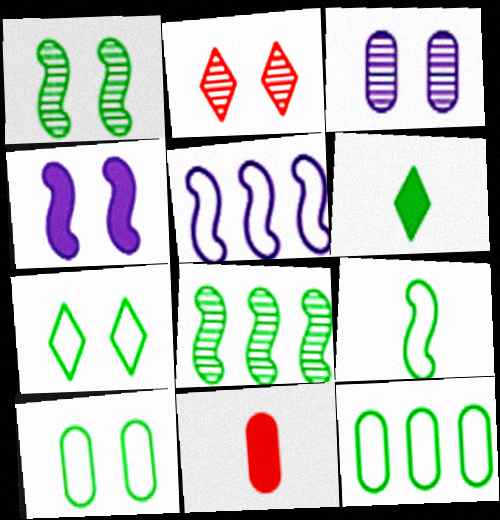[[1, 2, 3], 
[1, 6, 12], 
[2, 4, 10], 
[3, 11, 12], 
[6, 8, 10], 
[7, 9, 12]]